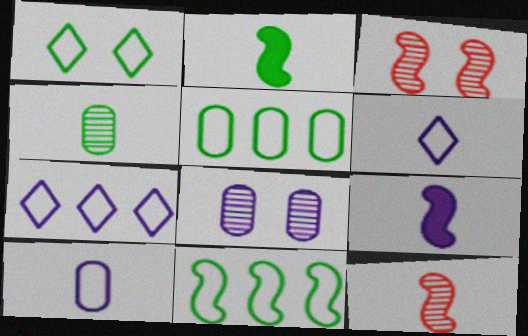[[3, 9, 11], 
[7, 8, 9]]